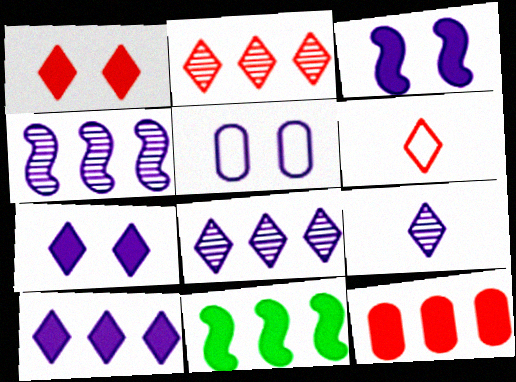[[1, 2, 6], 
[10, 11, 12]]